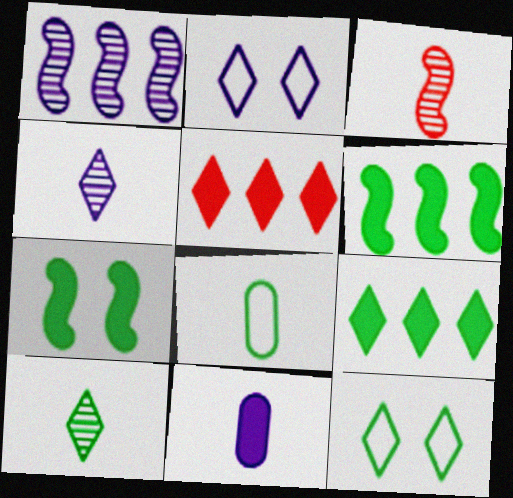[[1, 2, 11], 
[2, 5, 10], 
[4, 5, 12], 
[5, 7, 11], 
[9, 10, 12]]